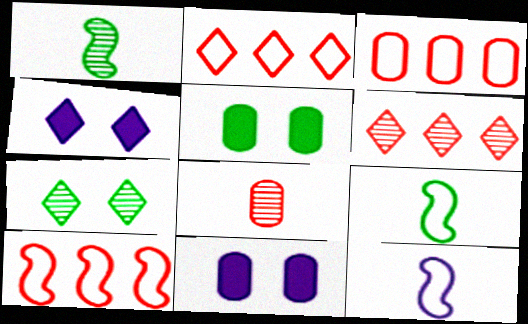[[1, 2, 11], 
[1, 3, 4], 
[2, 3, 10], 
[5, 6, 12], 
[6, 9, 11]]